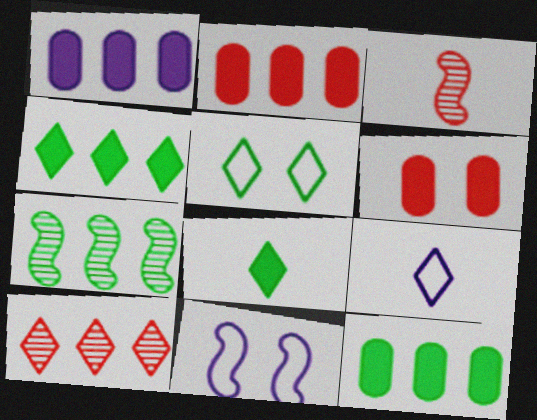[[1, 2, 12], 
[1, 3, 5], 
[6, 7, 9]]